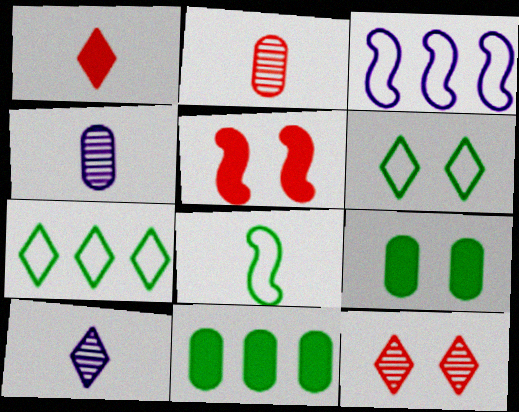[[1, 4, 8], 
[4, 5, 7]]